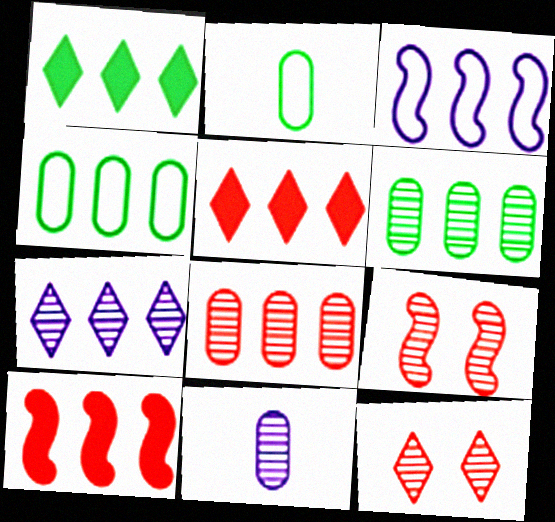[[1, 3, 8], 
[3, 5, 6], 
[4, 7, 10]]